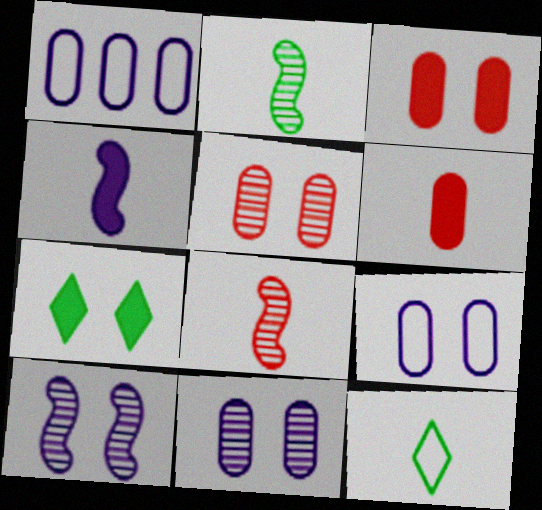[[1, 7, 8]]